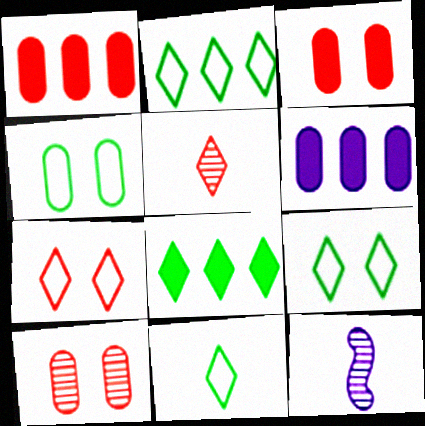[[1, 9, 12], 
[2, 3, 12], 
[2, 9, 11]]